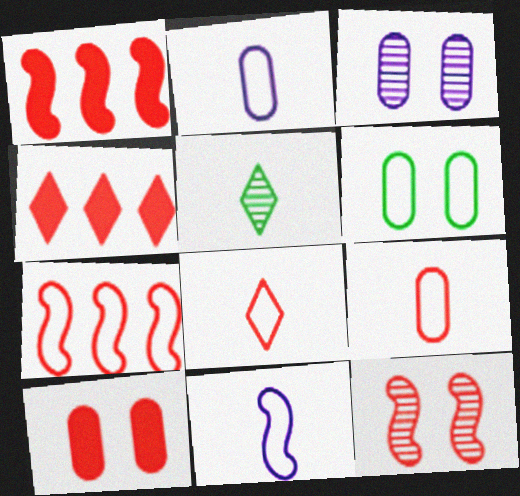[[3, 6, 10], 
[4, 9, 12]]